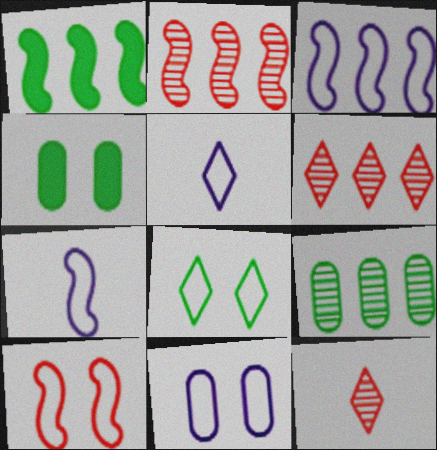[[1, 2, 3], 
[1, 11, 12], 
[2, 4, 5], 
[3, 4, 12], 
[3, 5, 11], 
[4, 6, 7], 
[8, 10, 11]]